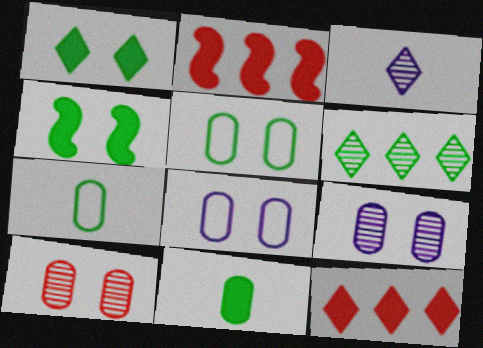[[2, 3, 5], 
[4, 6, 7]]